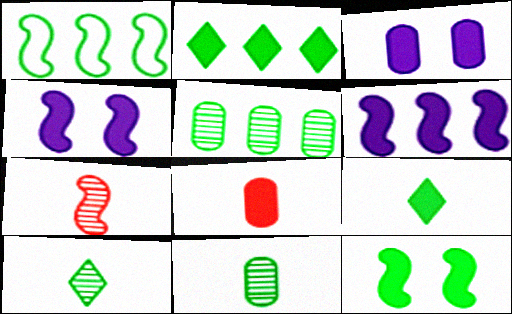[[1, 2, 5], 
[1, 4, 7], 
[2, 4, 8]]